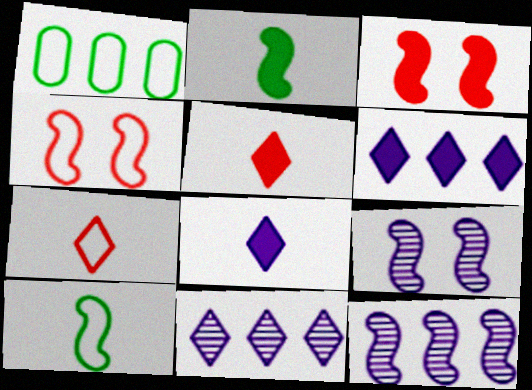[[1, 5, 9], 
[2, 4, 12], 
[3, 10, 12]]